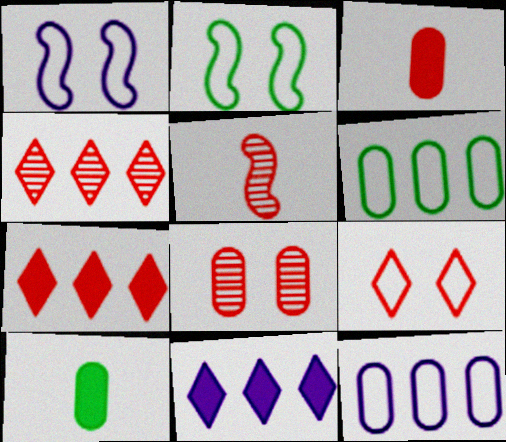[[1, 4, 10], 
[4, 5, 8], 
[8, 10, 12]]